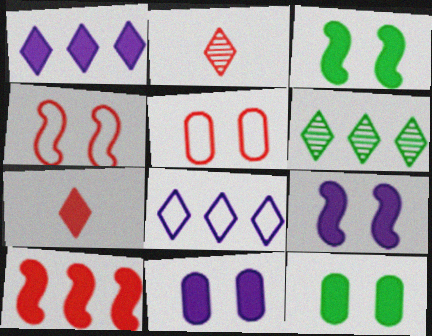[[2, 5, 10]]